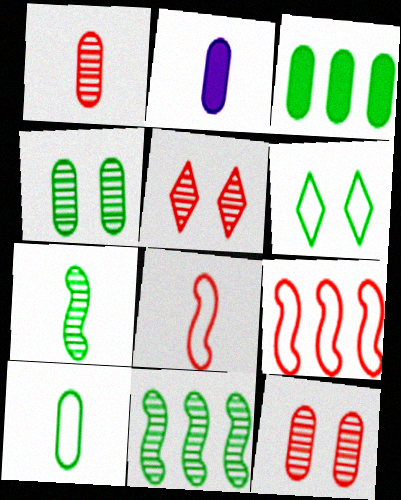[[1, 2, 10], 
[3, 4, 10], 
[3, 6, 7]]